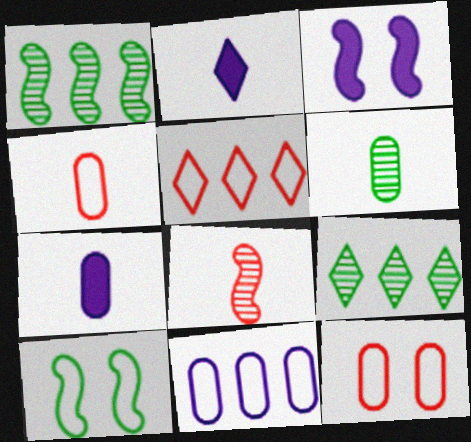[[1, 2, 12], 
[3, 4, 9], 
[3, 5, 6], 
[4, 6, 7]]